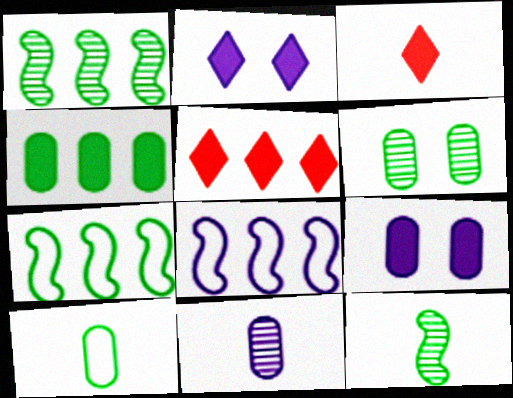[[2, 8, 11], 
[3, 6, 8], 
[4, 6, 10]]